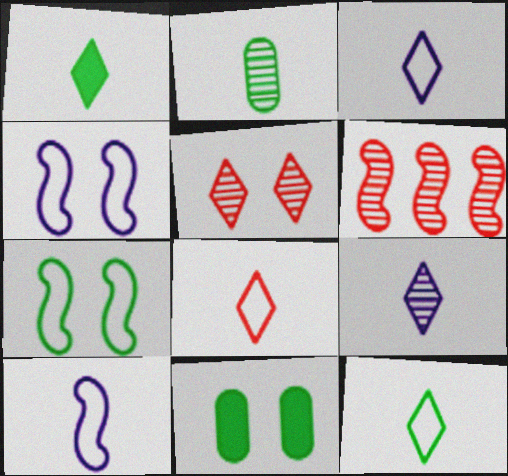[[1, 8, 9], 
[3, 6, 11], 
[3, 8, 12], 
[4, 5, 11]]